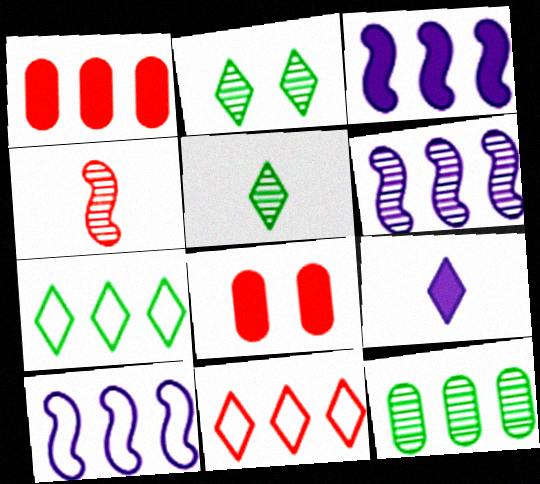[[1, 6, 7], 
[2, 9, 11], 
[3, 6, 10], 
[3, 11, 12], 
[4, 8, 11], 
[5, 8, 10]]